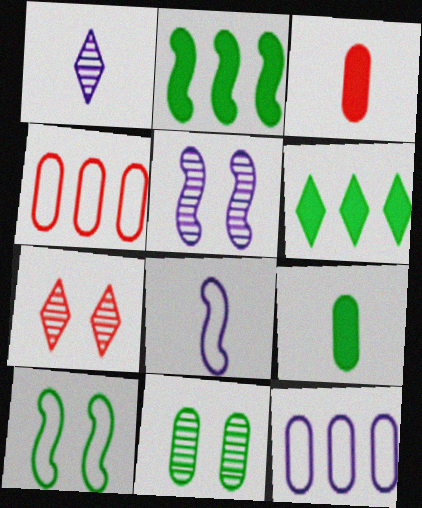[[3, 11, 12], 
[5, 7, 11]]